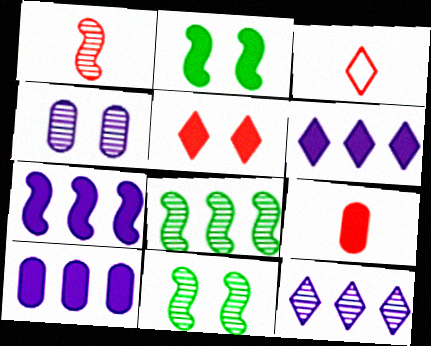[[1, 3, 9], 
[2, 6, 9], 
[3, 10, 11], 
[6, 7, 10]]